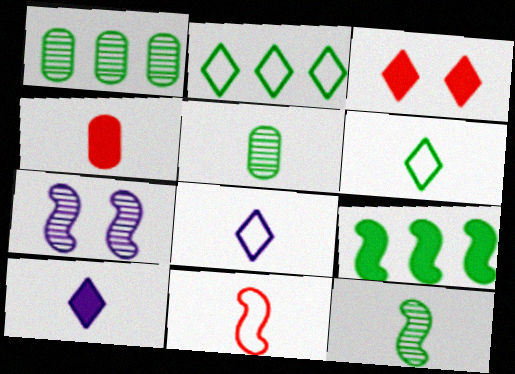[[1, 2, 9], 
[2, 4, 7], 
[4, 8, 12], 
[5, 10, 11], 
[7, 9, 11]]